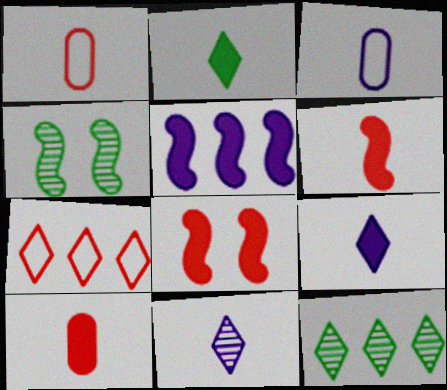[[3, 8, 12]]